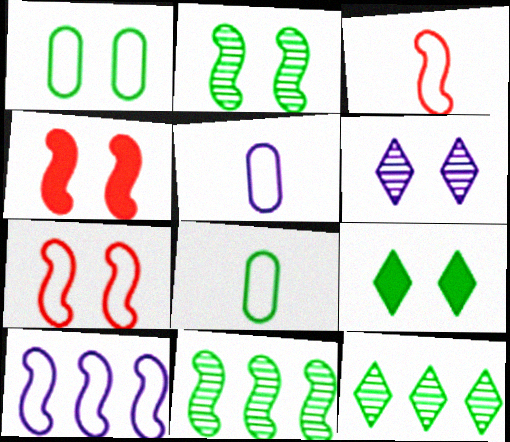[[1, 2, 9], 
[1, 4, 6], 
[4, 5, 12], 
[8, 9, 11]]